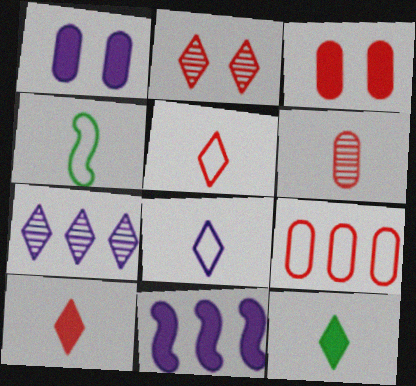[[3, 4, 7], 
[3, 6, 9], 
[3, 11, 12]]